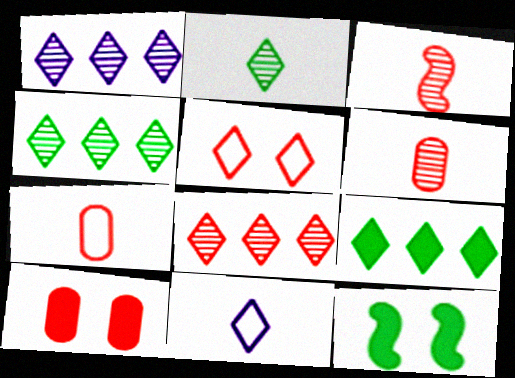[[1, 4, 8], 
[1, 7, 12]]